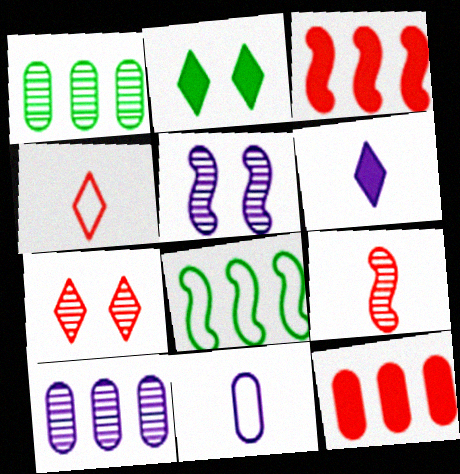[]